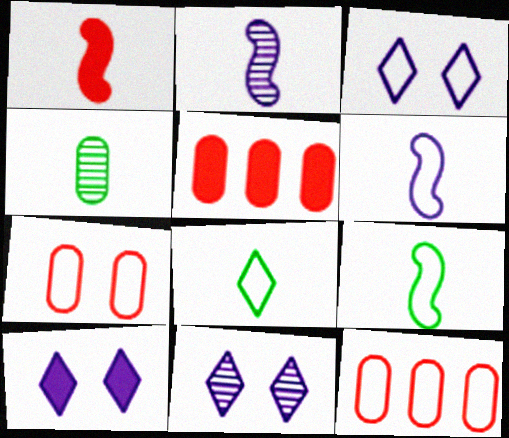[[1, 2, 9], 
[3, 9, 12], 
[3, 10, 11], 
[5, 9, 11]]